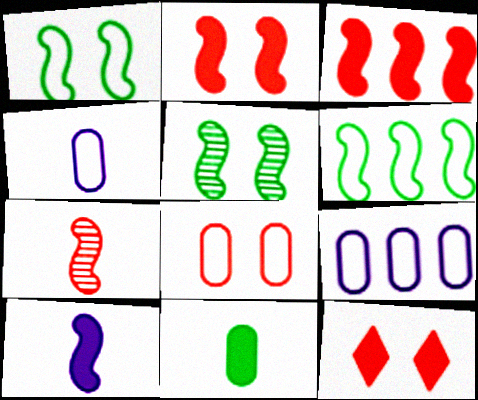[]